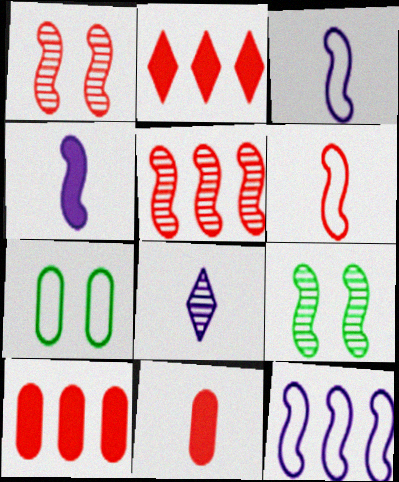[]